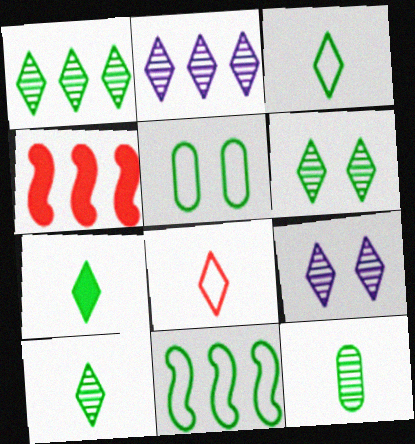[[1, 6, 10], 
[3, 5, 11], 
[3, 7, 10]]